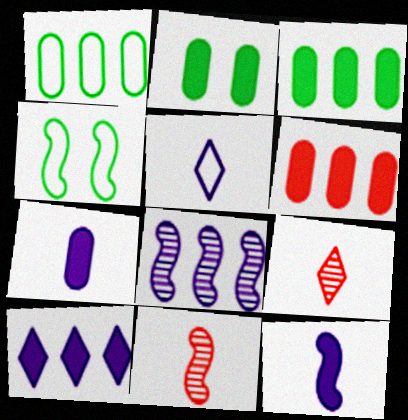[[2, 6, 7]]